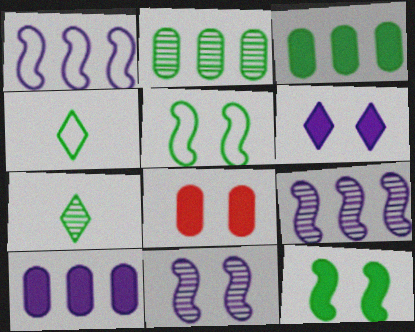[[1, 7, 8], 
[2, 4, 12], 
[3, 5, 7], 
[4, 8, 9], 
[6, 8, 12]]